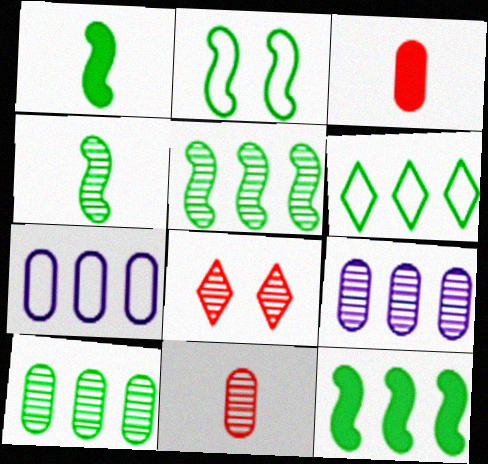[[1, 2, 5], 
[1, 7, 8], 
[2, 4, 12], 
[4, 8, 9], 
[6, 10, 12]]